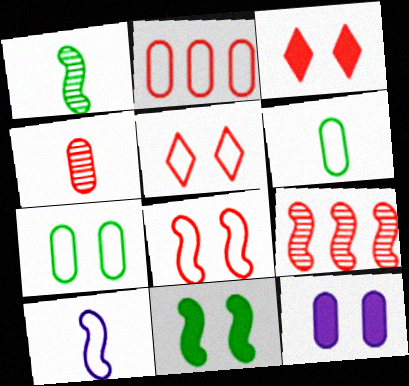[[3, 11, 12], 
[9, 10, 11]]